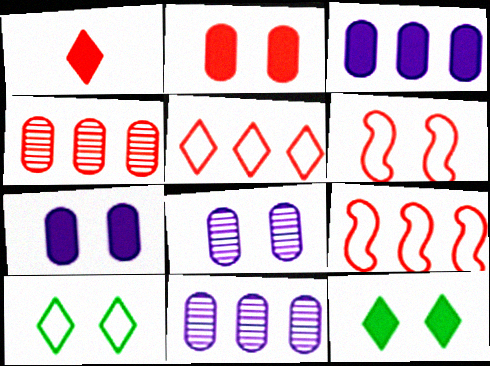[[1, 4, 6], 
[6, 8, 12]]